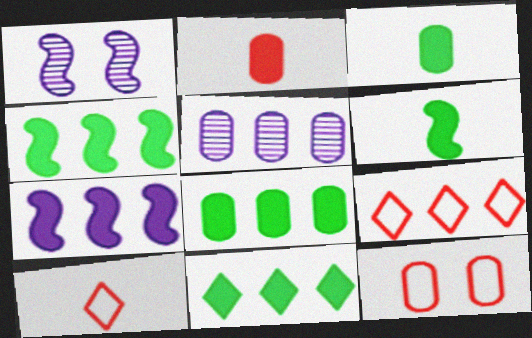[[1, 3, 9], 
[1, 8, 10], 
[3, 5, 12], 
[4, 5, 9], 
[4, 8, 11]]